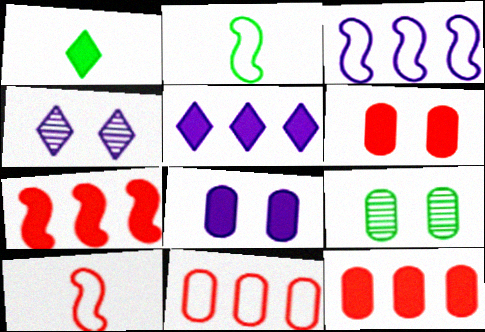[[1, 7, 8], 
[2, 4, 12], 
[5, 9, 10]]